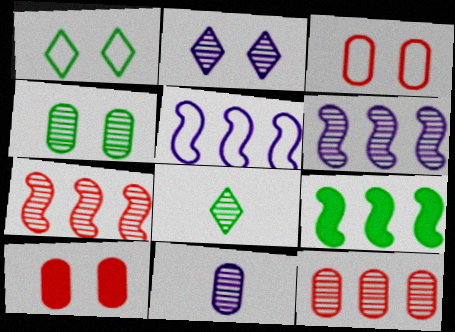[[2, 6, 11], 
[4, 11, 12], 
[5, 7, 9], 
[5, 8, 10]]